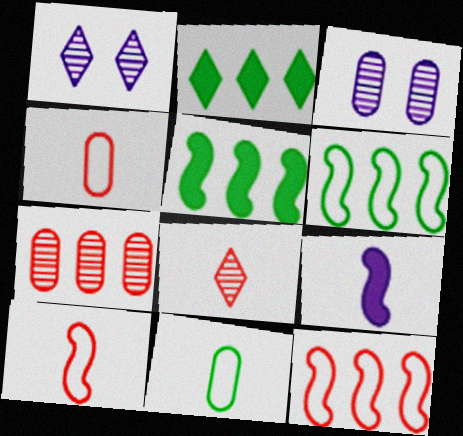[[1, 4, 5], 
[2, 3, 10], 
[8, 9, 11]]